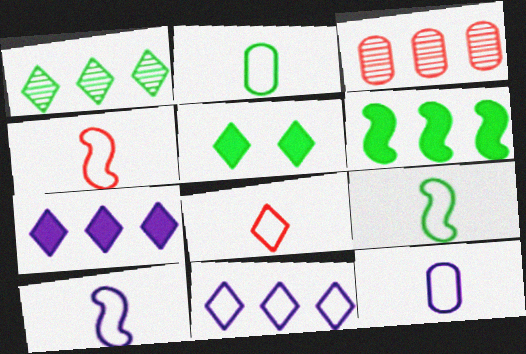[[2, 8, 10], 
[3, 5, 10], 
[3, 6, 11], 
[4, 9, 10], 
[8, 9, 12]]